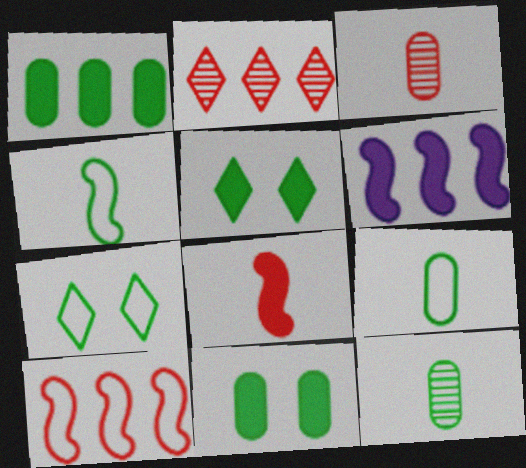[[3, 6, 7]]